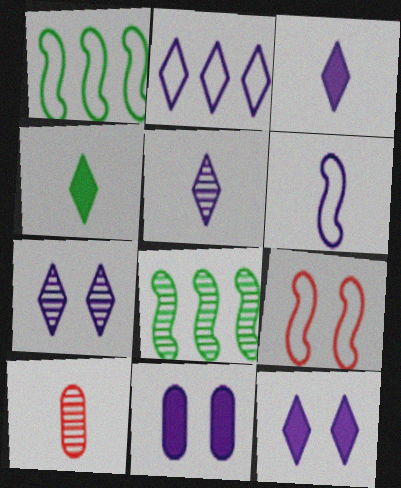[[1, 6, 9], 
[1, 10, 12], 
[2, 3, 7], 
[2, 5, 12], 
[4, 6, 10], 
[7, 8, 10]]